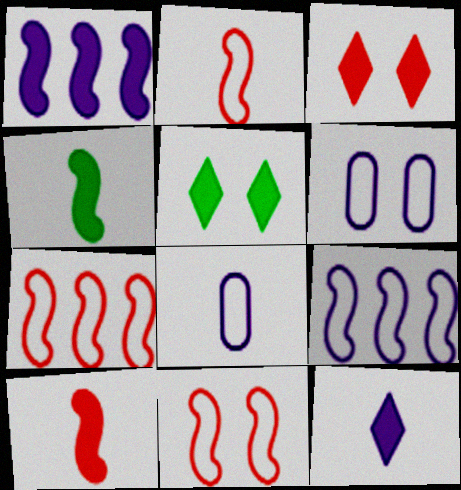[[2, 7, 11]]